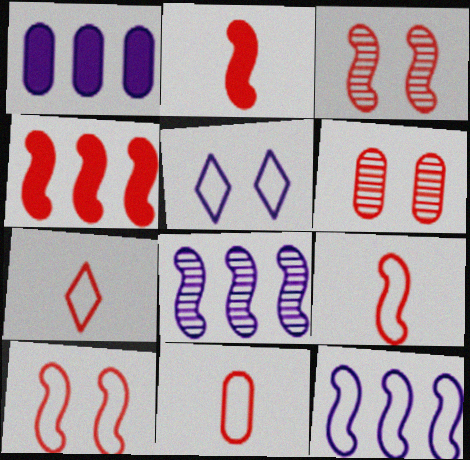[[3, 4, 9], 
[4, 6, 7], 
[7, 9, 11]]